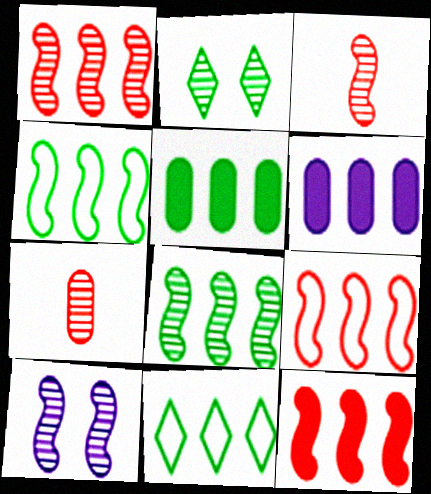[[1, 6, 11], 
[1, 9, 12], 
[3, 8, 10], 
[5, 8, 11]]